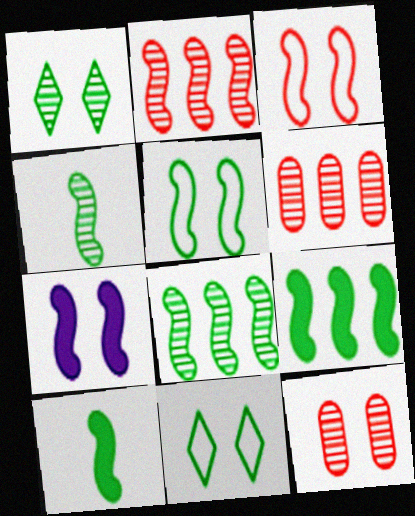[[4, 5, 9], 
[5, 8, 10], 
[7, 11, 12]]